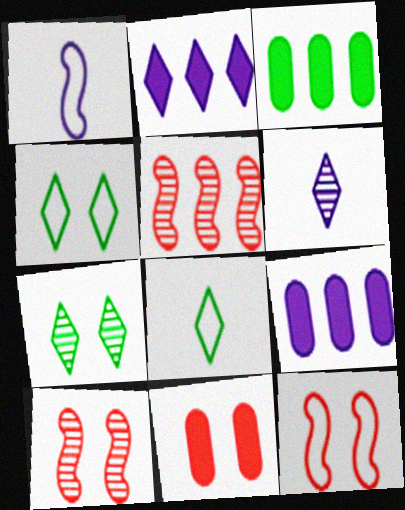[[3, 6, 12], 
[8, 9, 10]]